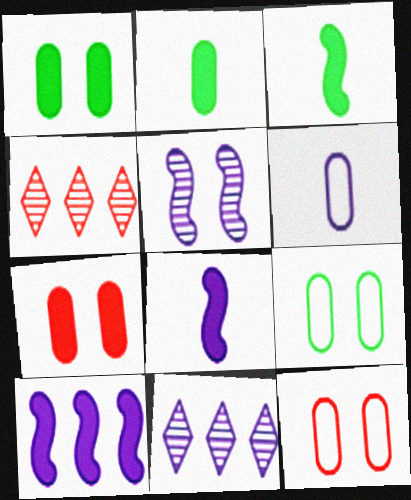[[3, 11, 12], 
[4, 8, 9]]